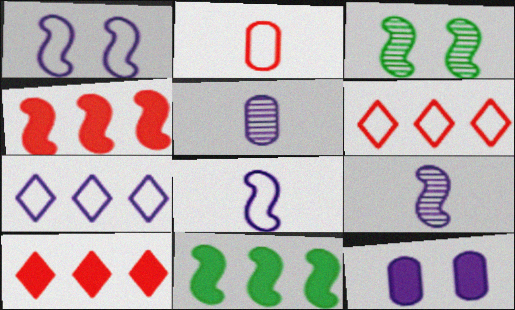[[3, 4, 8], 
[7, 9, 12]]